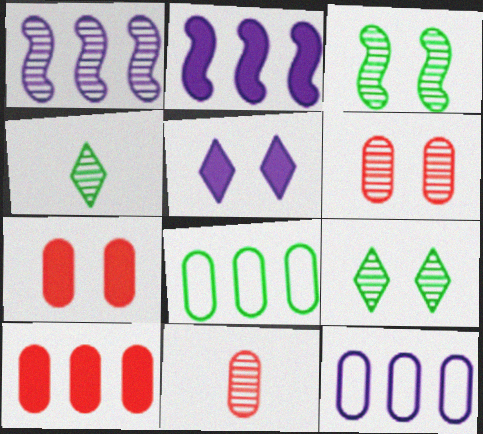[[1, 4, 6], 
[1, 9, 11]]